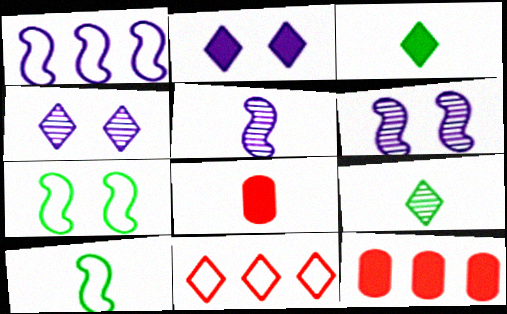[[2, 9, 11], 
[3, 4, 11], 
[4, 10, 12]]